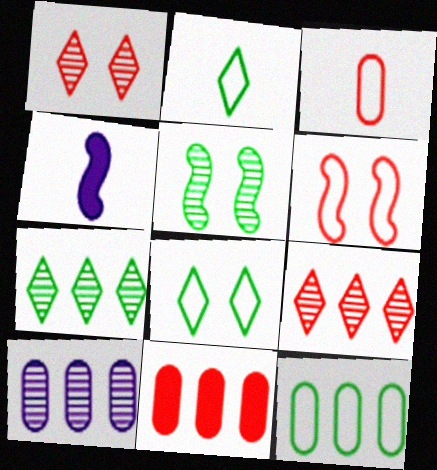[[1, 4, 12], 
[10, 11, 12]]